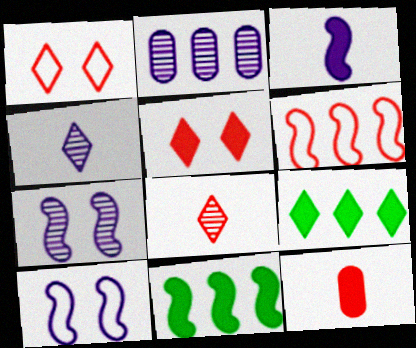[[1, 4, 9], 
[2, 4, 7], 
[2, 6, 9]]